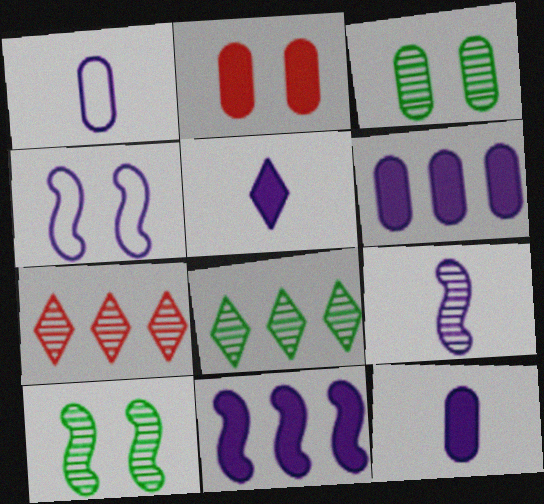[[1, 5, 9], 
[3, 7, 9], 
[4, 9, 11]]